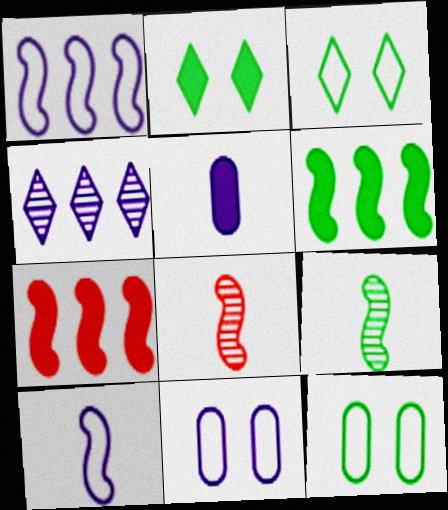[[2, 5, 7]]